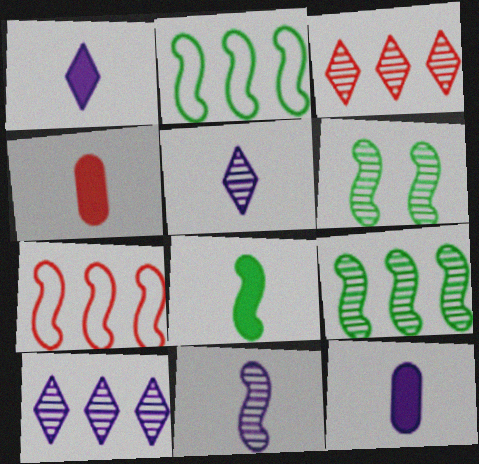[[1, 4, 8], 
[2, 6, 8]]